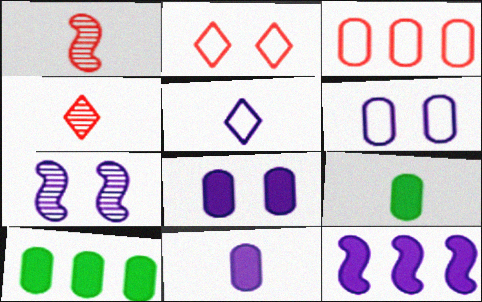[[1, 5, 9]]